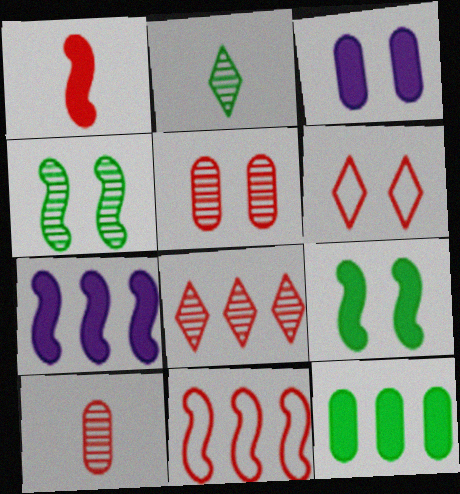[[1, 7, 9], 
[2, 3, 11], 
[3, 4, 6]]